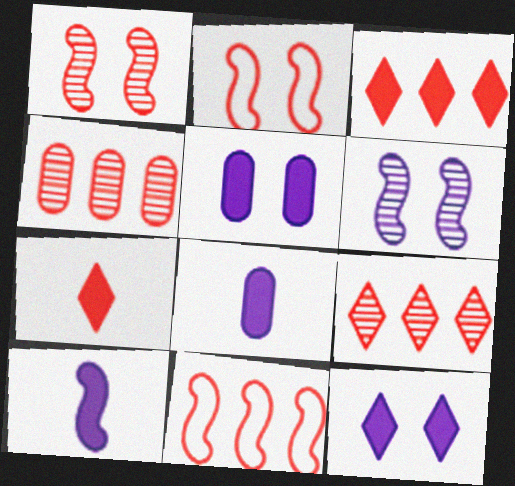[[2, 4, 7], 
[3, 4, 11]]